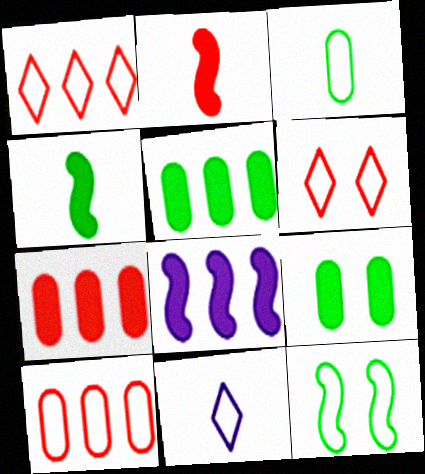[[10, 11, 12]]